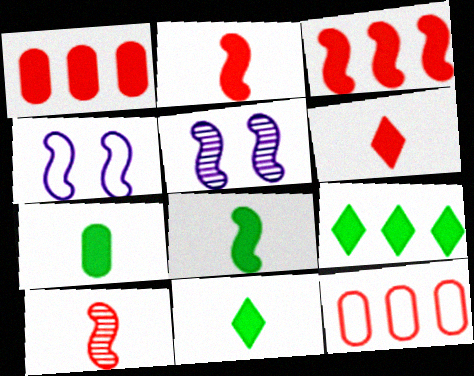[[5, 11, 12], 
[7, 8, 11]]